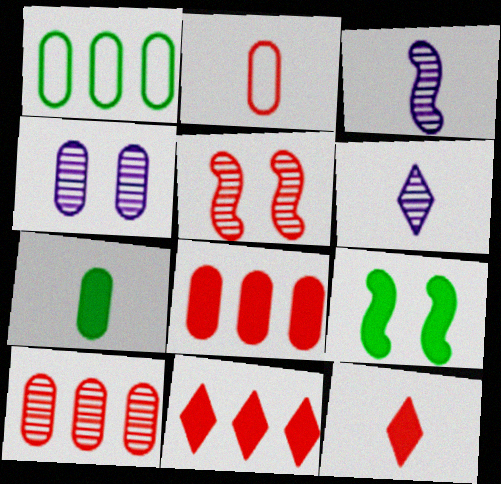[[2, 5, 11]]